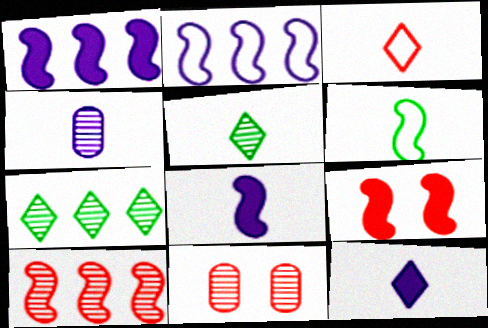[[3, 5, 12]]